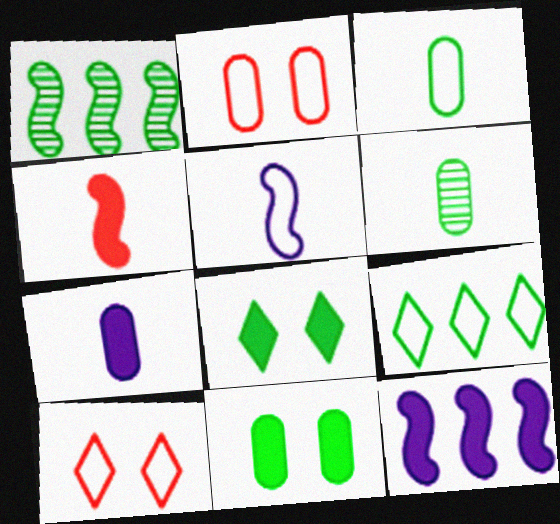[[1, 3, 8], 
[1, 7, 10], 
[2, 5, 9], 
[6, 10, 12]]